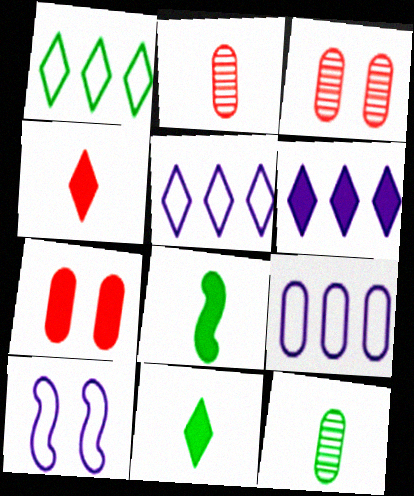[[3, 5, 8], 
[6, 7, 8], 
[7, 9, 12]]